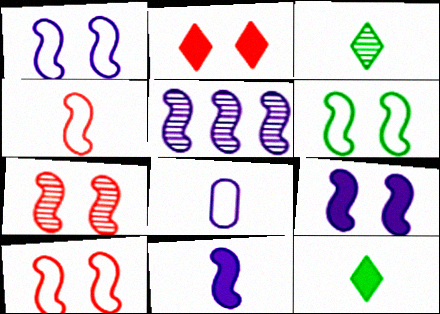[[1, 5, 11], 
[1, 6, 10], 
[6, 7, 9]]